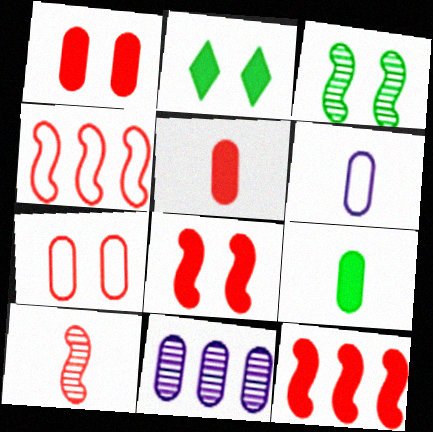[[4, 8, 10], 
[7, 9, 11]]